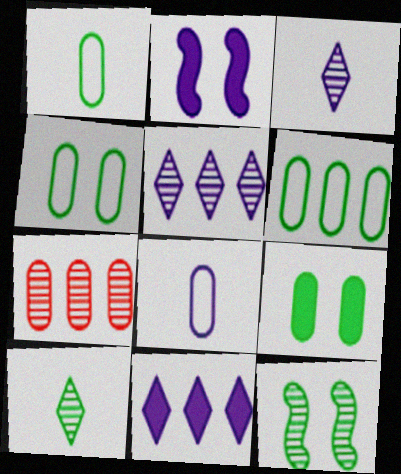[[1, 4, 6], 
[2, 5, 8], 
[3, 7, 12], 
[7, 8, 9]]